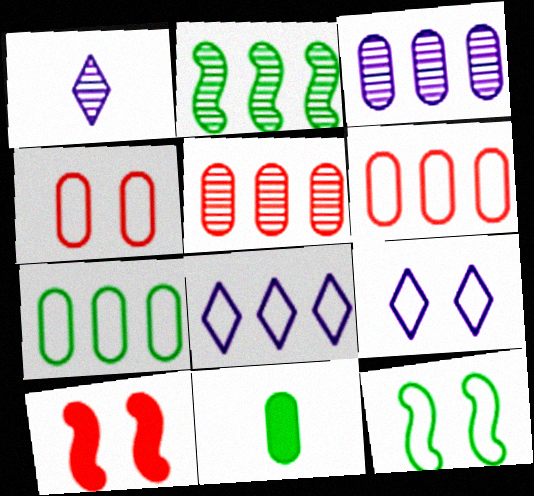[[1, 7, 10], 
[3, 4, 11], 
[4, 9, 12]]